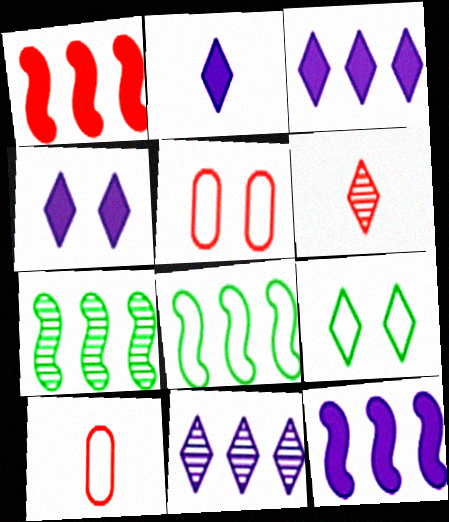[[1, 5, 6], 
[2, 3, 4], 
[2, 5, 7], 
[3, 6, 9], 
[4, 7, 10]]